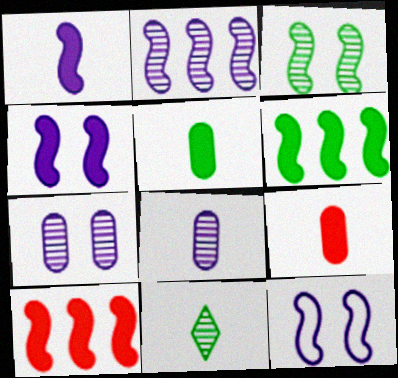[[1, 2, 12]]